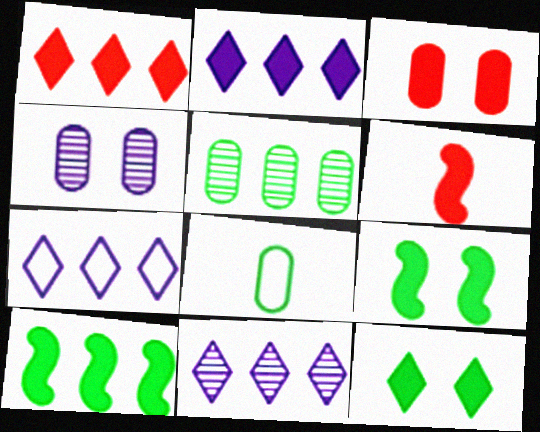[[1, 3, 6], 
[2, 7, 11]]